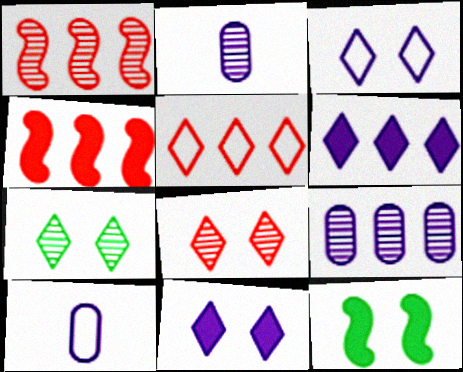[[1, 2, 7], 
[2, 5, 12], 
[4, 7, 10]]